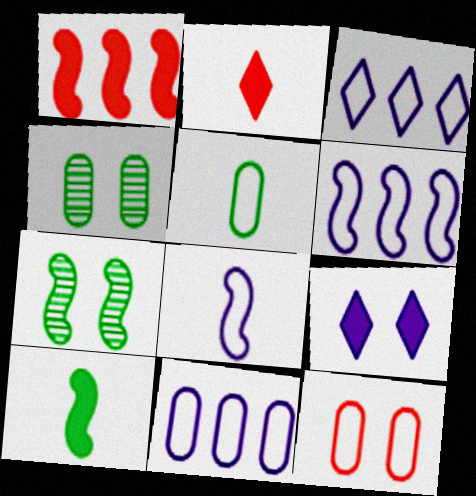[[1, 7, 8], 
[2, 4, 6], 
[2, 7, 11], 
[3, 6, 11], 
[5, 11, 12], 
[7, 9, 12]]